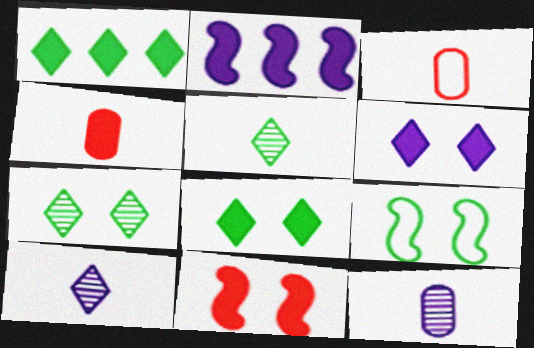[[2, 3, 7], 
[2, 4, 8]]